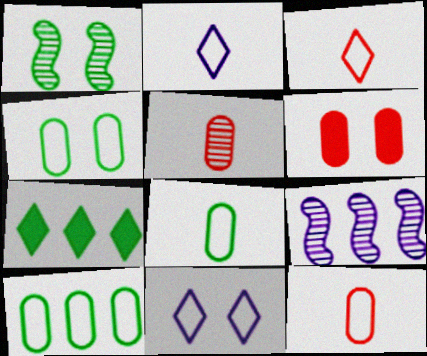[[1, 6, 11], 
[1, 7, 8], 
[4, 8, 10]]